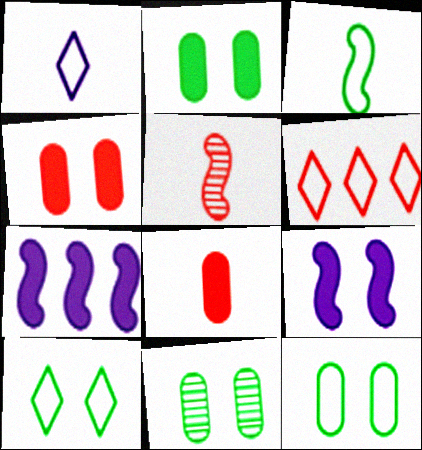[[1, 6, 10], 
[2, 11, 12], 
[4, 5, 6]]